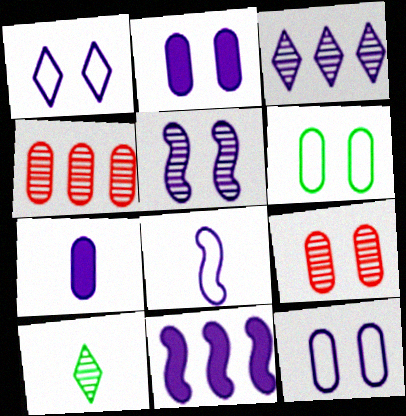[[1, 2, 5], 
[2, 3, 8], 
[2, 6, 9], 
[4, 5, 10], 
[4, 6, 7], 
[5, 8, 11]]